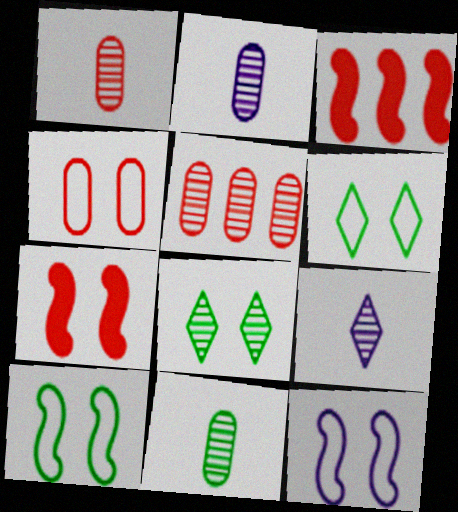[[1, 2, 11], 
[2, 3, 6], 
[4, 6, 12]]